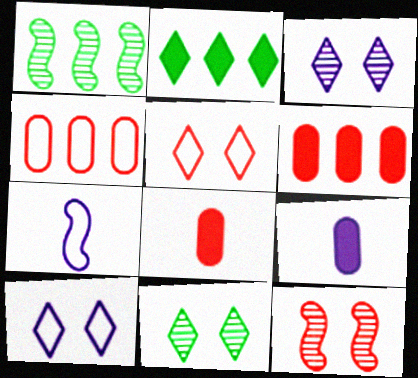[[1, 5, 9], 
[1, 8, 10], 
[6, 7, 11]]